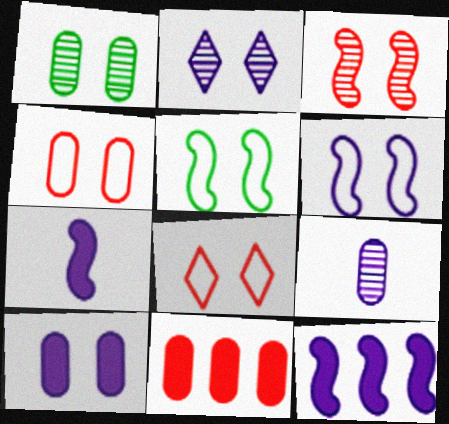[[1, 2, 3], 
[1, 4, 10], 
[2, 6, 10]]